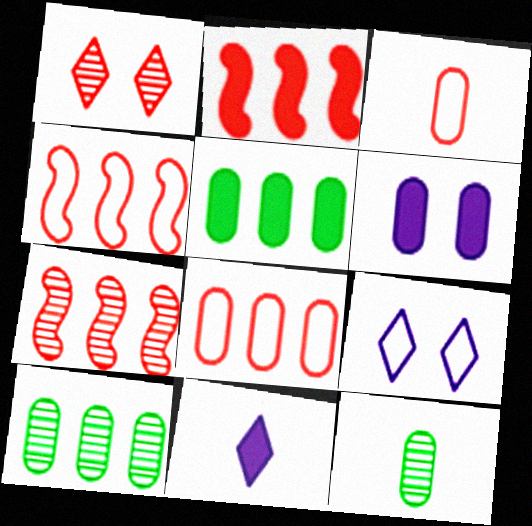[[1, 2, 3], 
[2, 4, 7], 
[2, 9, 12], 
[3, 6, 10], 
[6, 8, 12]]